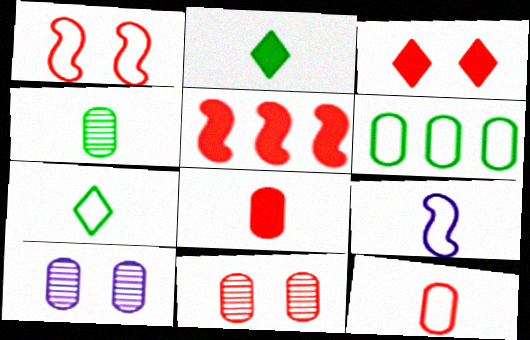[[1, 3, 11], 
[3, 5, 8], 
[5, 7, 10], 
[6, 8, 10], 
[7, 9, 12]]